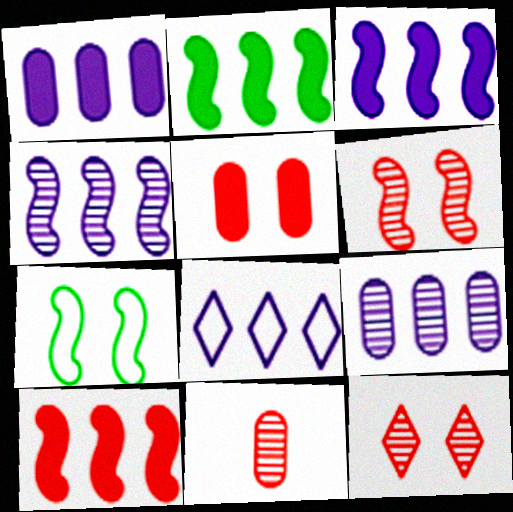[[1, 4, 8], 
[2, 3, 10], 
[3, 8, 9]]